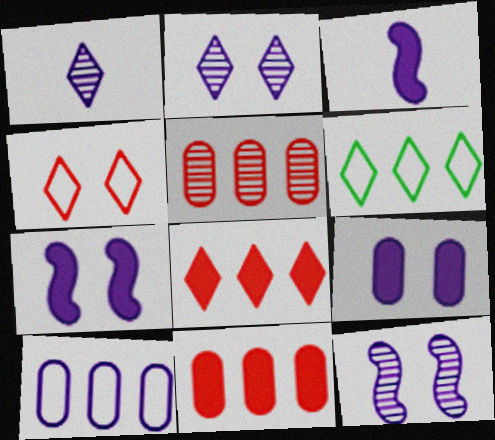[[1, 7, 10], 
[2, 3, 10]]